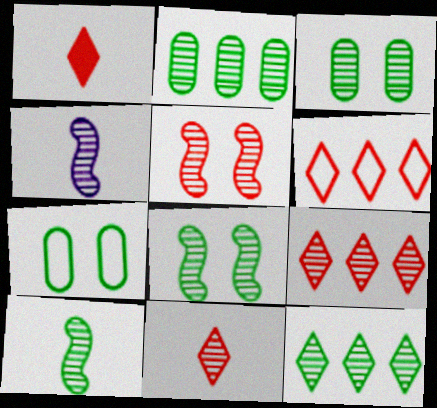[[3, 4, 9], 
[3, 10, 12]]